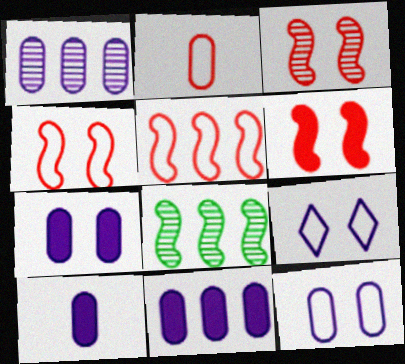[[1, 10, 12], 
[3, 4, 6], 
[7, 10, 11]]